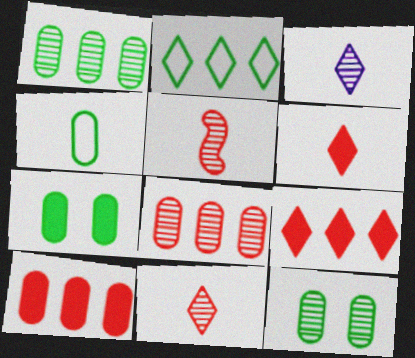[[1, 4, 7]]